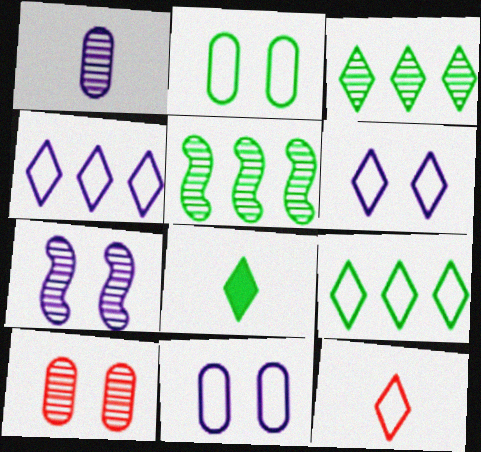[[2, 5, 8], 
[6, 9, 12]]